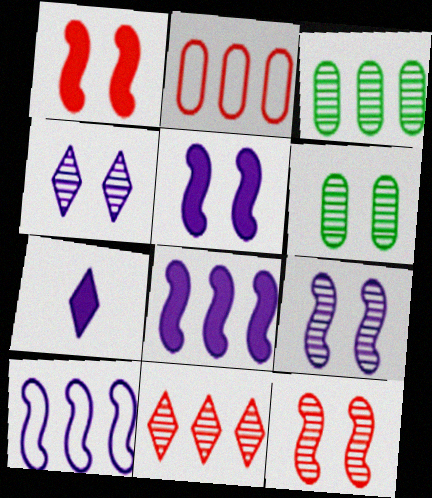[[4, 6, 12]]